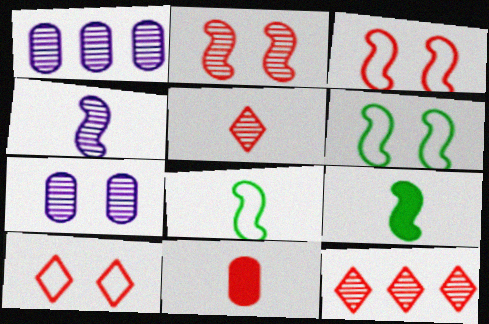[[1, 9, 10], 
[3, 11, 12]]